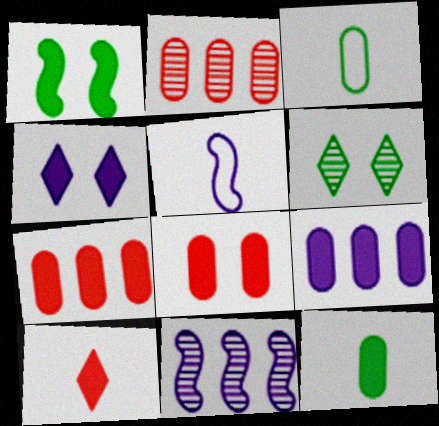[[1, 4, 8], 
[1, 9, 10], 
[5, 6, 7], 
[8, 9, 12]]